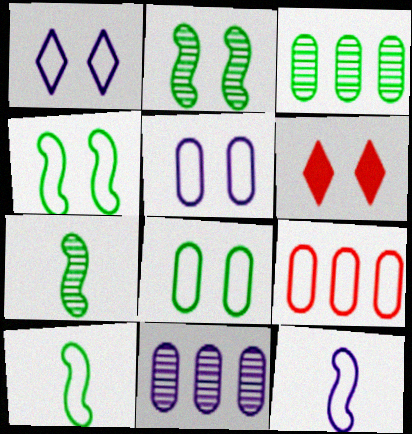[[1, 9, 10], 
[2, 5, 6], 
[3, 6, 12], 
[6, 10, 11]]